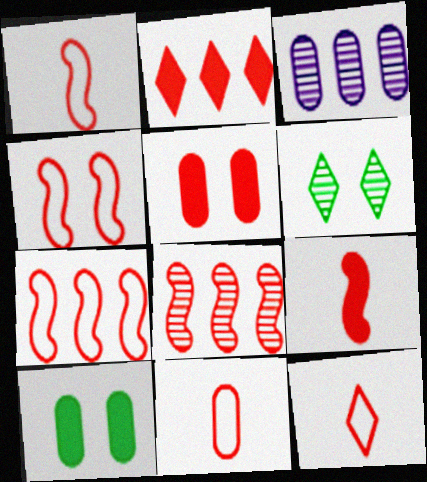[[1, 4, 7], 
[1, 11, 12], 
[2, 5, 9], 
[3, 10, 11], 
[4, 8, 9], 
[5, 8, 12]]